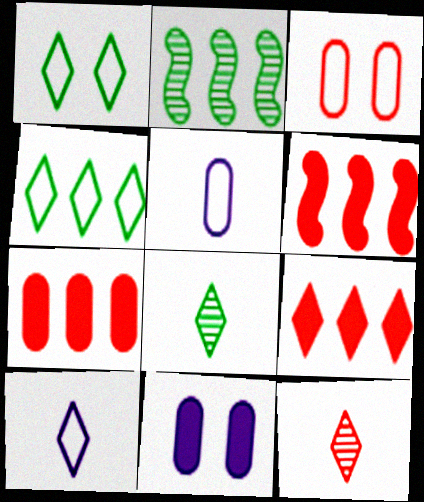[[3, 6, 12], 
[6, 7, 9]]